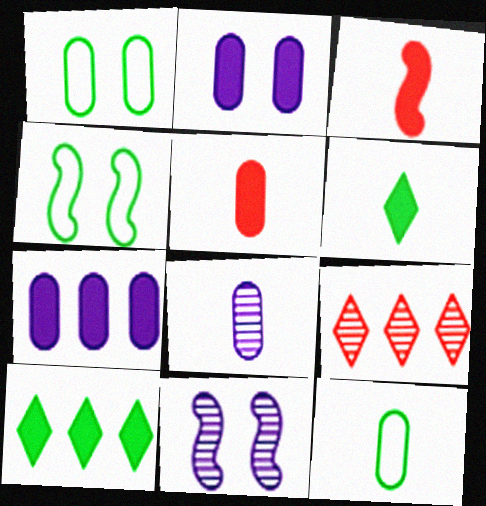[[2, 3, 10], 
[5, 8, 12]]